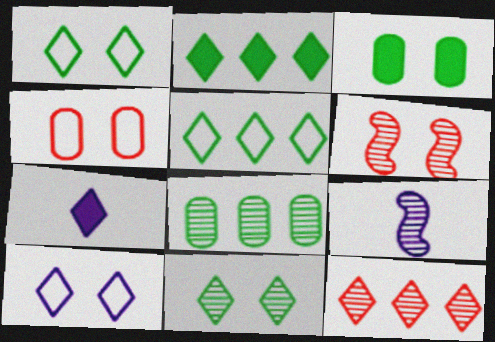[[1, 7, 12], 
[2, 4, 9], 
[3, 6, 10]]